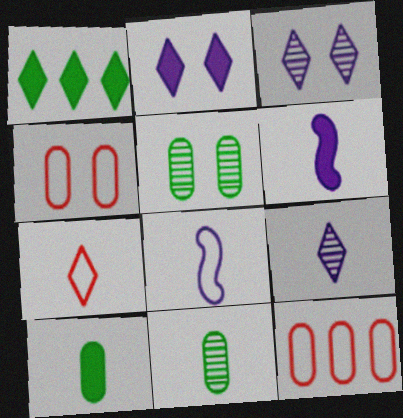[[1, 3, 7], 
[6, 7, 11]]